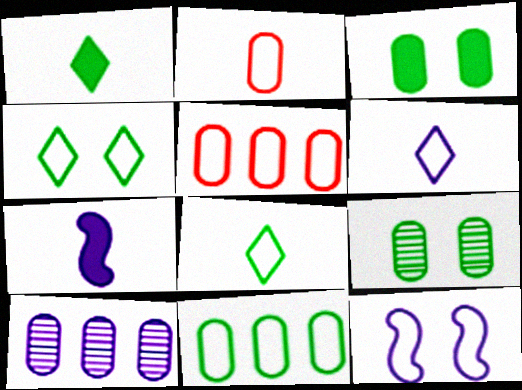[[2, 3, 10], 
[5, 8, 12]]